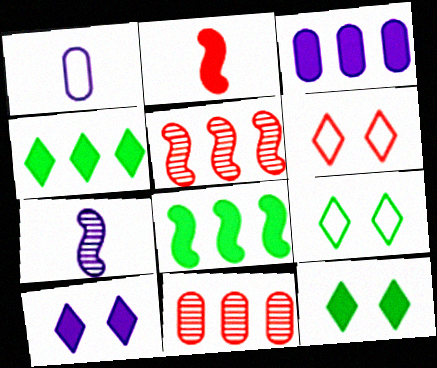[[1, 5, 12], 
[2, 3, 12], 
[2, 6, 11]]